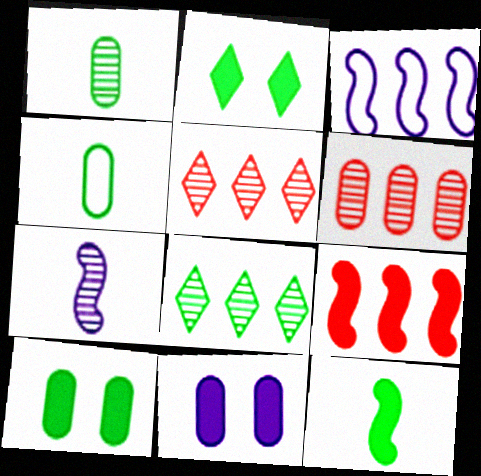[[4, 6, 11]]